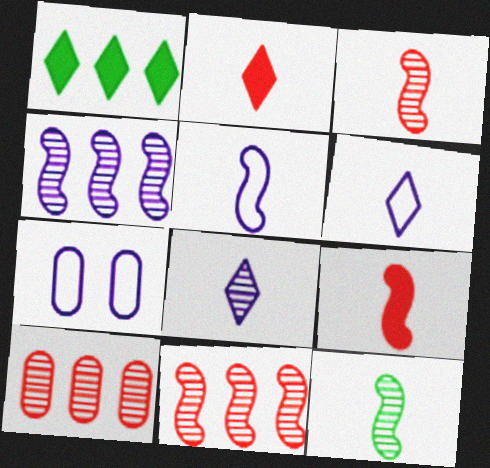[[1, 3, 7], 
[5, 9, 12]]